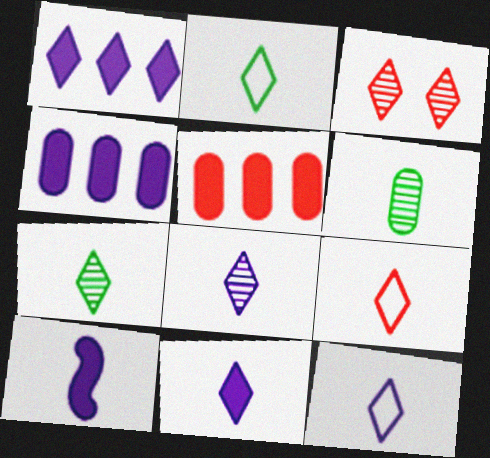[[1, 2, 3], 
[2, 9, 12], 
[6, 9, 10], 
[7, 9, 11], 
[8, 11, 12]]